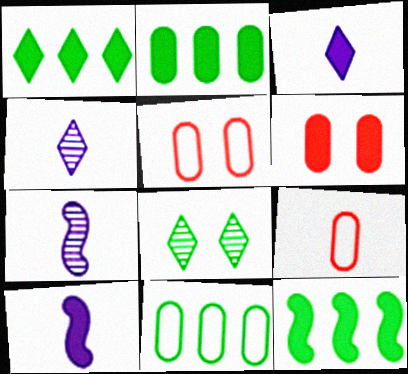[[1, 2, 12], 
[1, 5, 7], 
[1, 6, 10], 
[3, 6, 12], 
[4, 5, 12]]